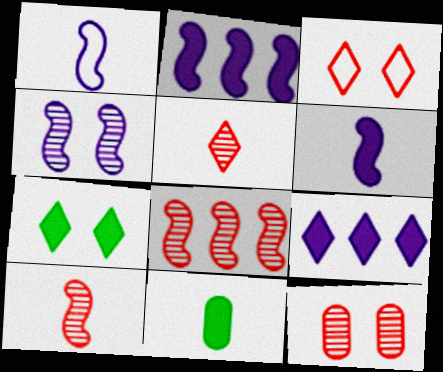[[1, 2, 4], 
[1, 5, 11], 
[5, 8, 12]]